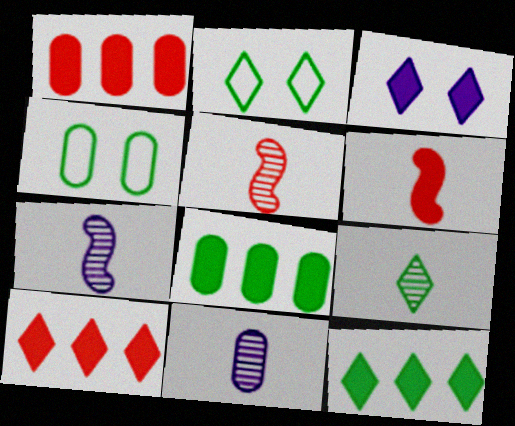[[1, 2, 7], 
[1, 4, 11], 
[2, 9, 12], 
[3, 6, 8], 
[4, 7, 10], 
[5, 9, 11]]